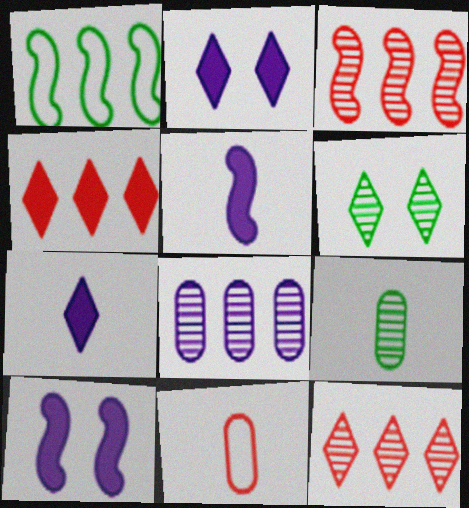[[1, 4, 8]]